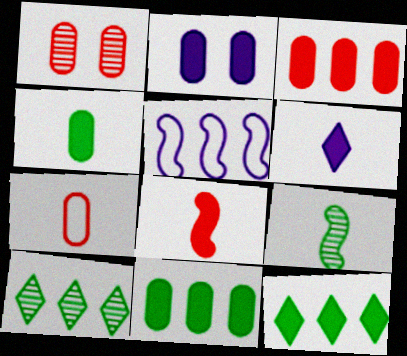[[1, 3, 7], 
[2, 3, 4], 
[2, 8, 12], 
[3, 5, 10], 
[4, 6, 8], 
[6, 7, 9]]